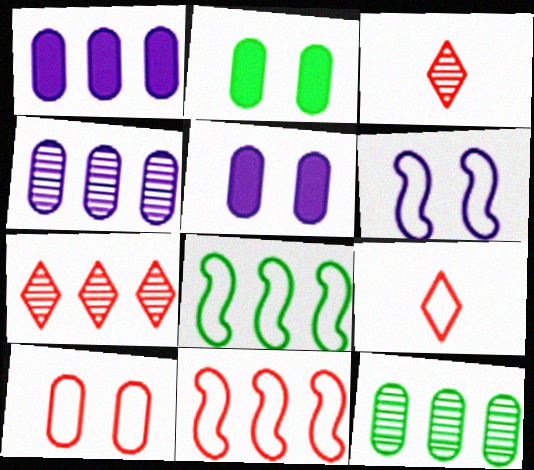[[1, 7, 8], 
[3, 5, 8], 
[9, 10, 11]]